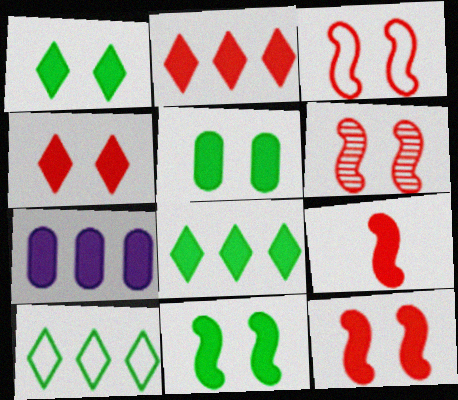[[1, 5, 11], 
[1, 7, 9], 
[3, 6, 12]]